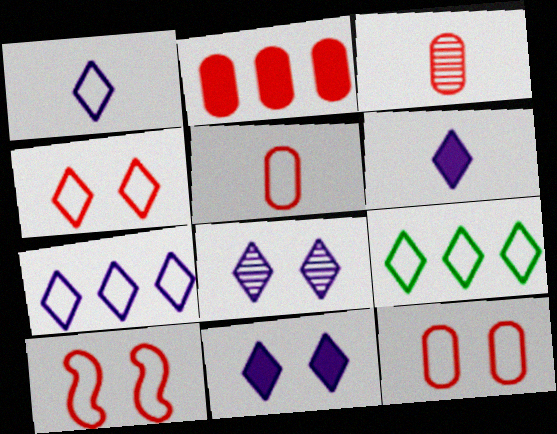[[1, 4, 9], 
[2, 3, 12], 
[4, 10, 12], 
[6, 7, 8]]